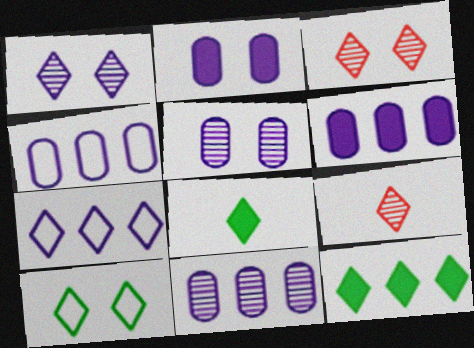[[3, 7, 8], 
[4, 6, 11]]